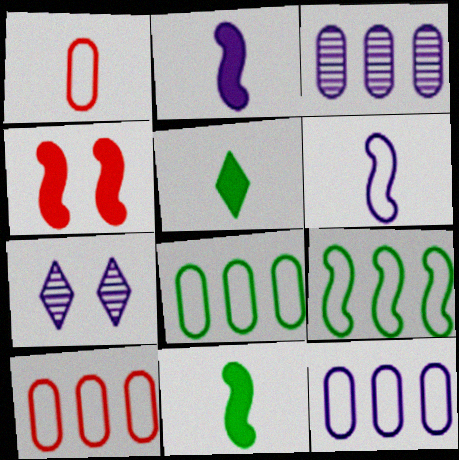[[2, 7, 12], 
[7, 10, 11], 
[8, 10, 12]]